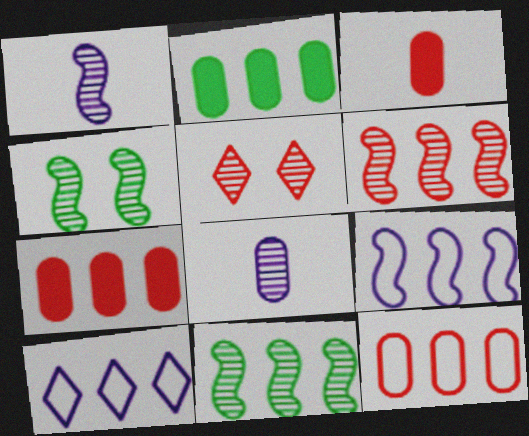[[1, 4, 6], 
[2, 6, 10], 
[3, 4, 10], 
[5, 8, 11], 
[7, 10, 11]]